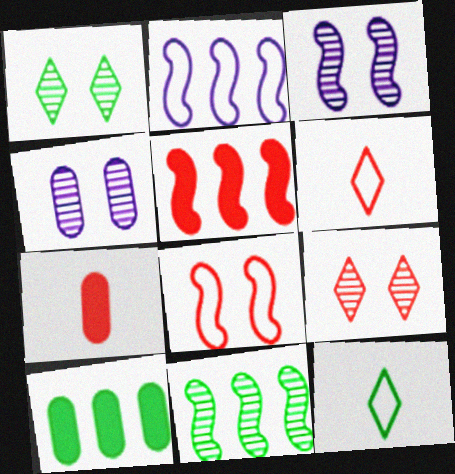[[1, 2, 7], 
[2, 5, 11], 
[3, 6, 10], 
[4, 5, 12]]